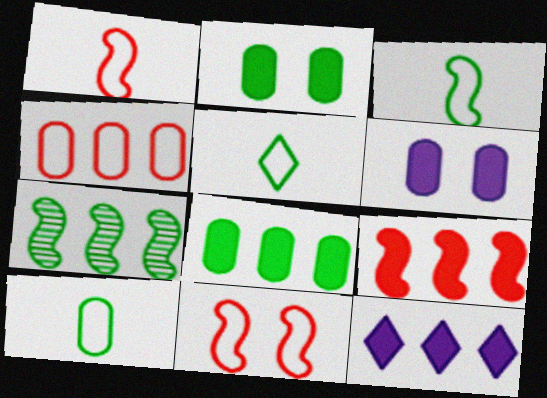[[2, 5, 7], 
[3, 5, 10], 
[4, 7, 12], 
[8, 9, 12]]